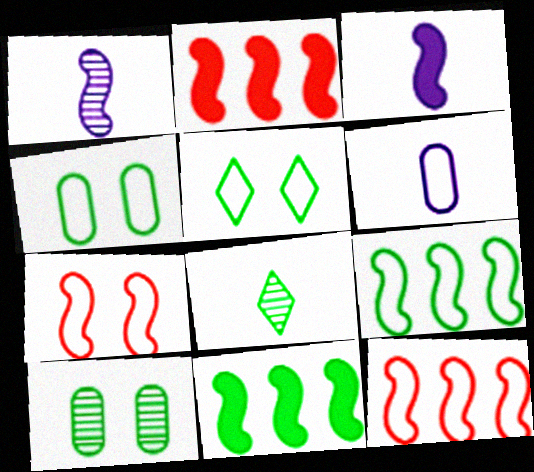[[1, 7, 11], 
[4, 8, 11], 
[5, 6, 12]]